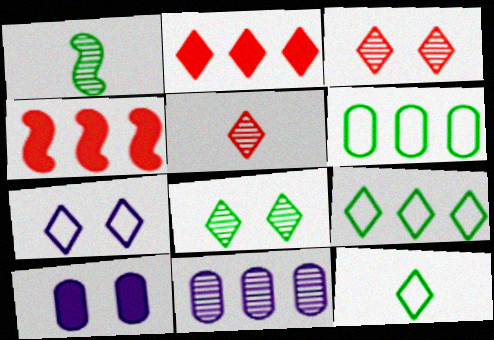[[1, 3, 11], 
[4, 9, 11]]